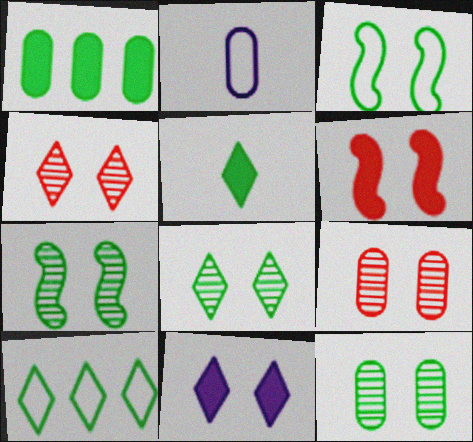[[1, 2, 9], 
[3, 9, 11], 
[5, 8, 10], 
[7, 8, 12]]